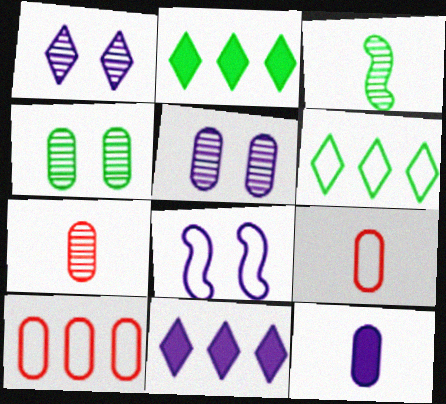[[2, 7, 8], 
[4, 10, 12], 
[6, 8, 9]]